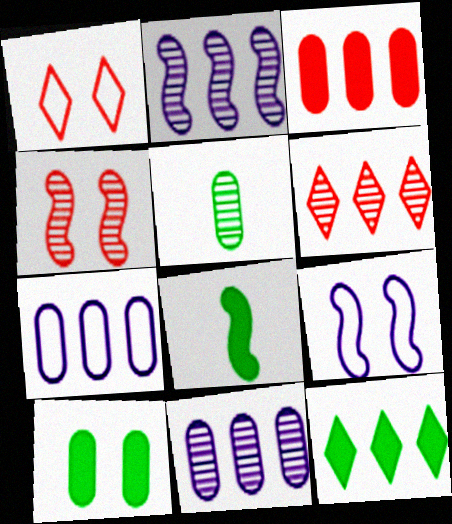[[1, 8, 11], 
[8, 10, 12]]